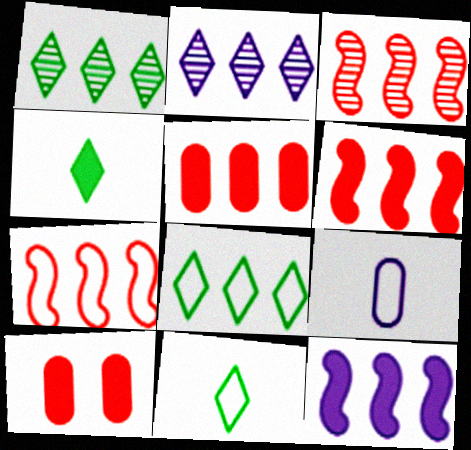[[3, 6, 7], 
[4, 10, 12]]